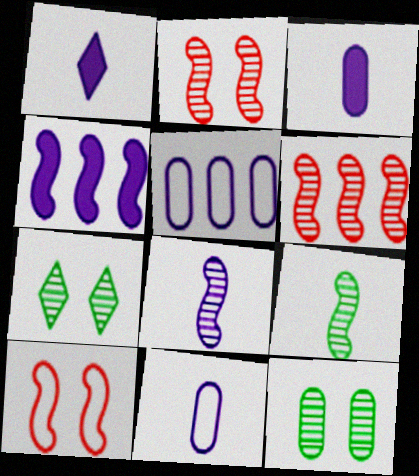[[1, 8, 11], 
[4, 9, 10]]